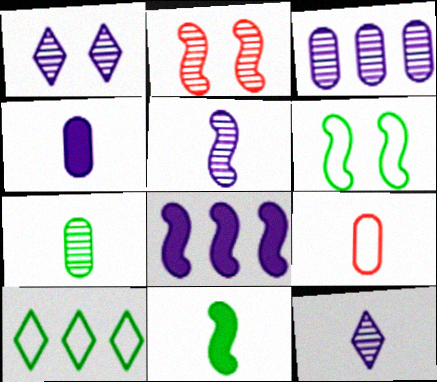[[1, 3, 5], 
[2, 4, 10], 
[4, 7, 9], 
[9, 11, 12]]